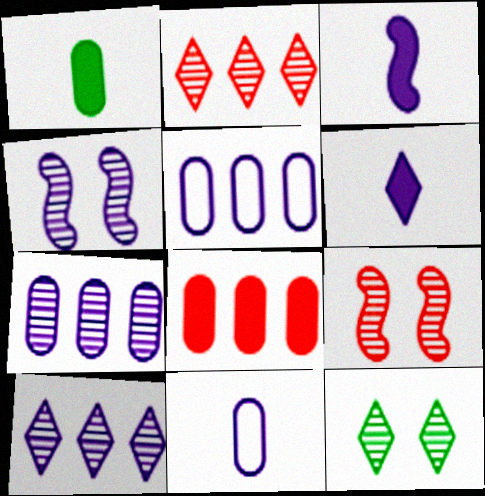[[4, 5, 6]]